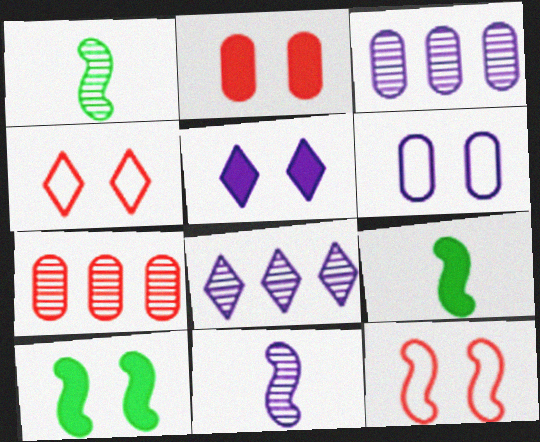[[2, 5, 10], 
[3, 4, 9]]